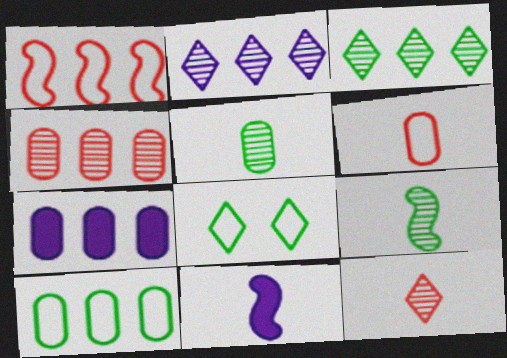[[1, 3, 7], 
[4, 7, 10], 
[4, 8, 11]]